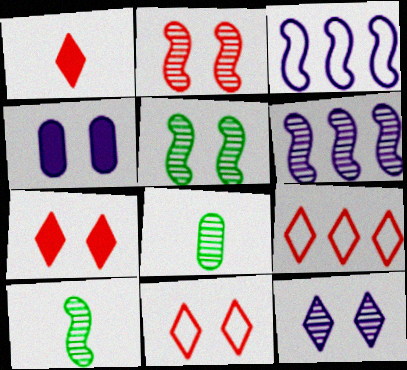[[2, 6, 10], 
[3, 7, 8], 
[4, 5, 11], 
[4, 9, 10]]